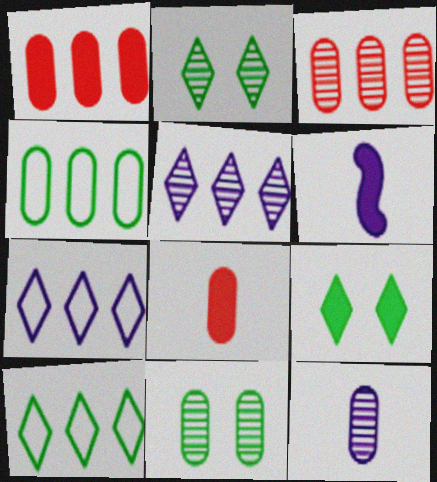[[1, 6, 9], 
[3, 11, 12]]